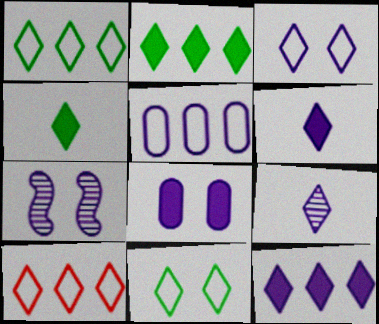[[3, 7, 8], 
[3, 9, 12], 
[5, 6, 7]]